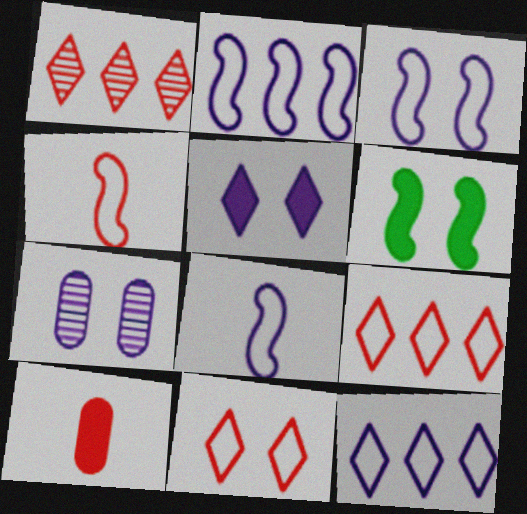[[2, 3, 8], 
[3, 5, 7], 
[6, 7, 11]]